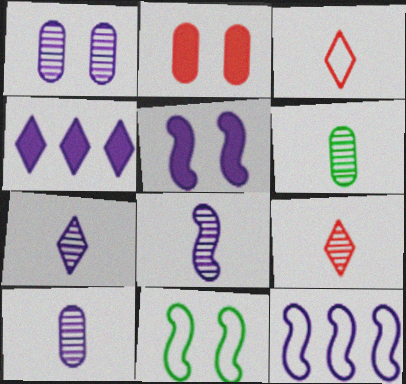[[5, 8, 12], 
[6, 8, 9], 
[7, 8, 10]]